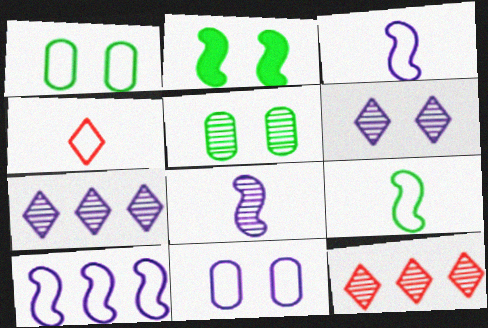[[1, 4, 10], 
[5, 8, 12]]